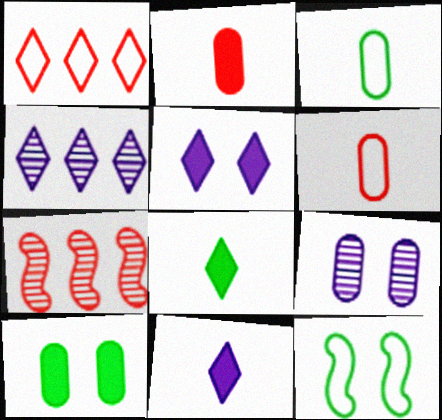[[2, 4, 12], 
[3, 5, 7]]